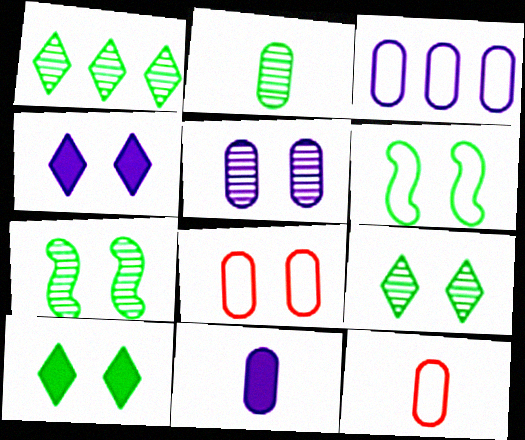[[1, 2, 7], 
[2, 11, 12], 
[3, 5, 11], 
[4, 7, 8]]